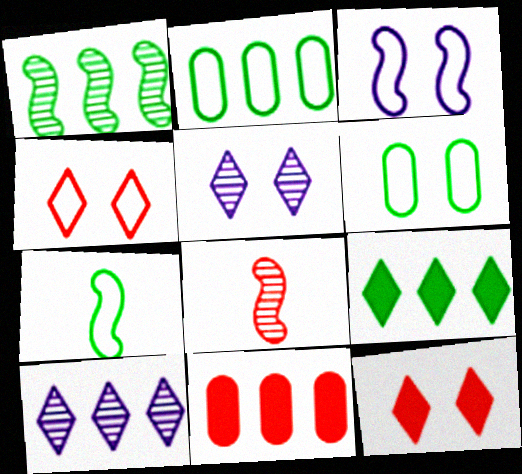[[1, 2, 9], 
[3, 4, 6], 
[4, 8, 11], 
[5, 7, 11]]